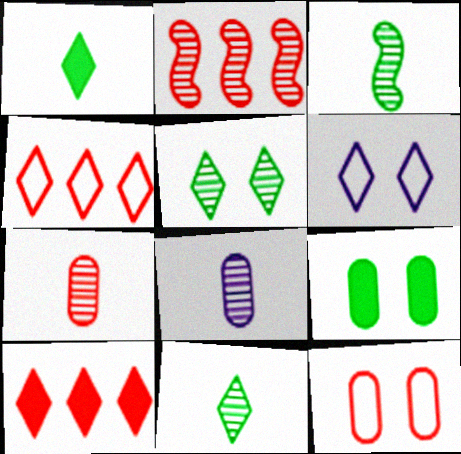[[2, 5, 8], 
[6, 10, 11]]